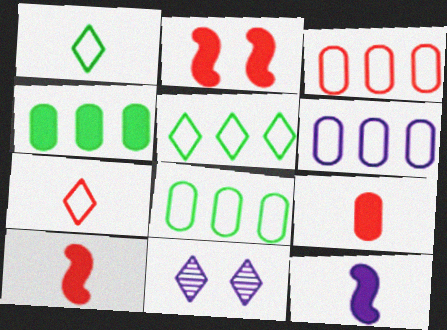[[3, 6, 8], 
[6, 11, 12], 
[8, 10, 11]]